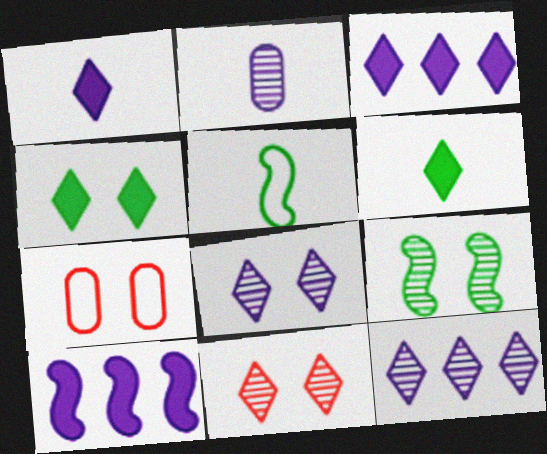[]